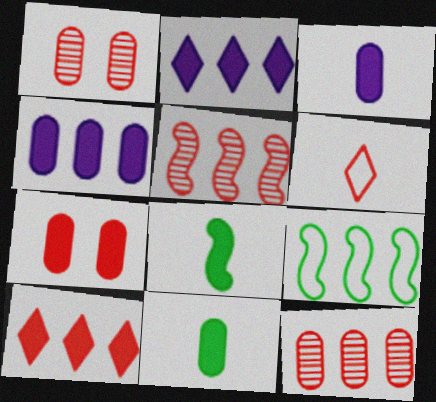[[2, 7, 8], 
[2, 9, 12], 
[4, 7, 11], 
[5, 6, 7]]